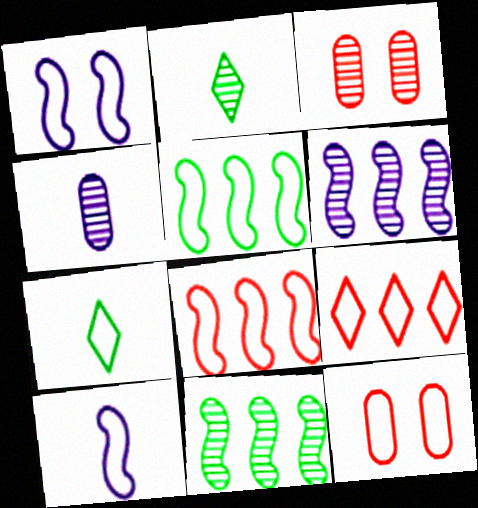[[2, 3, 6]]